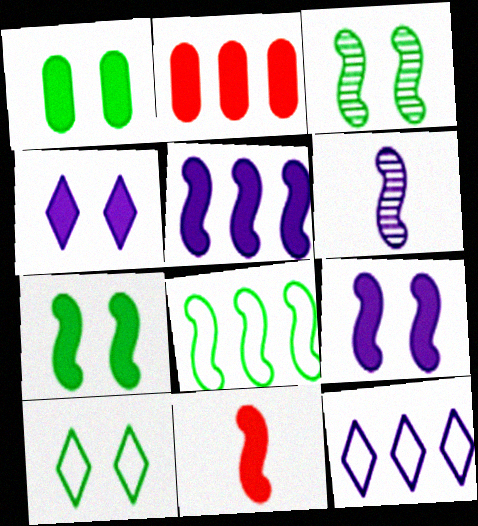[[1, 3, 10], 
[2, 6, 10], 
[5, 7, 11]]